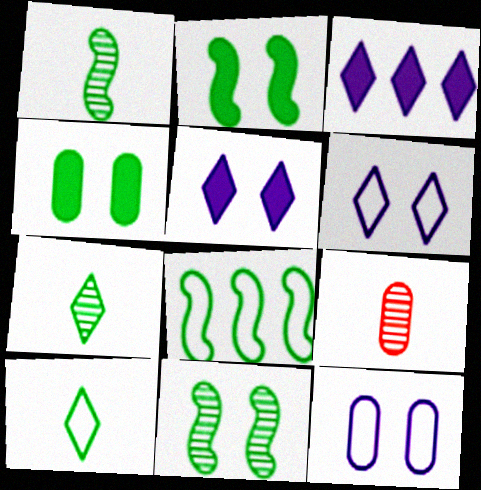[[1, 2, 8], 
[4, 7, 8], 
[5, 8, 9]]